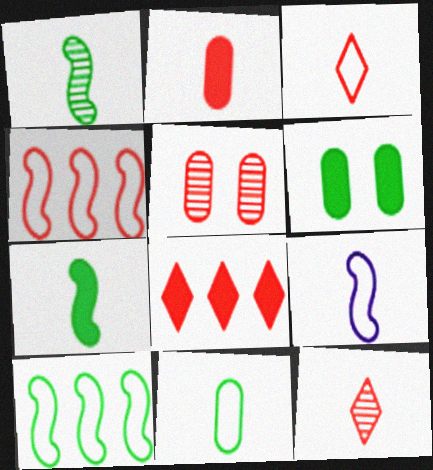[[3, 9, 11]]